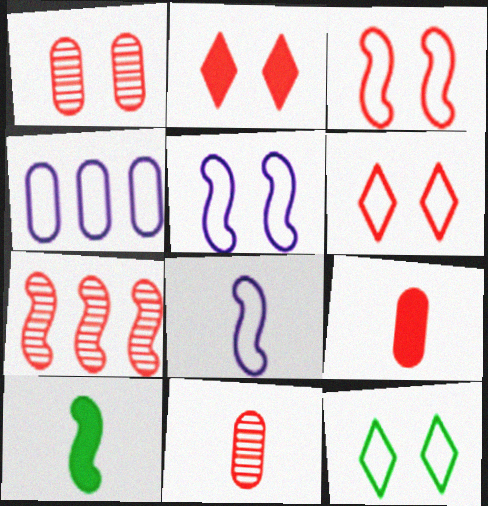[[1, 2, 3], 
[5, 7, 10], 
[6, 7, 9]]